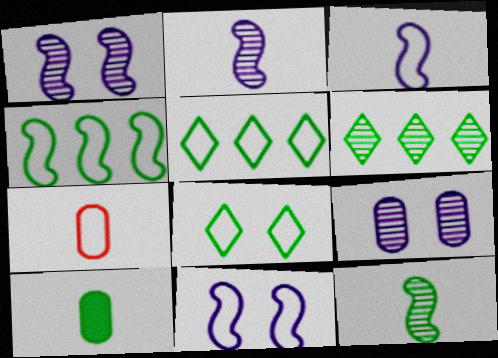[[5, 7, 11]]